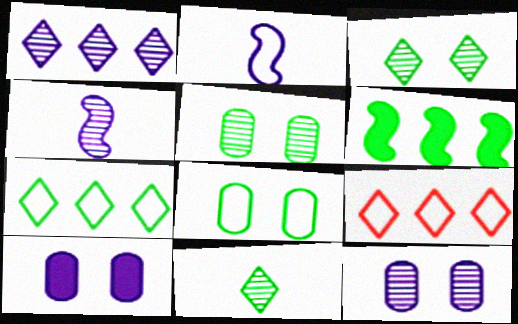[[1, 2, 10], 
[1, 4, 12], 
[2, 8, 9], 
[6, 8, 11]]